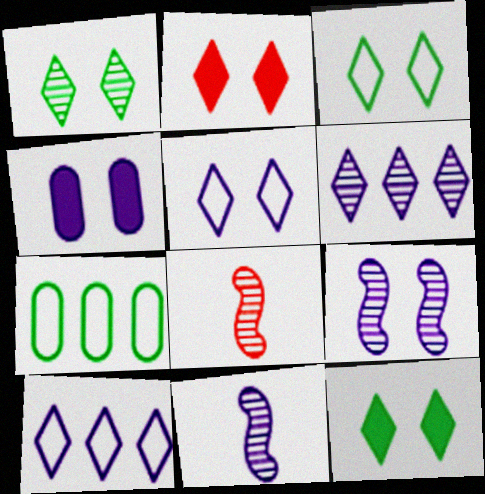[[1, 2, 5], 
[1, 3, 12], 
[2, 7, 11], 
[4, 5, 9], 
[4, 10, 11]]